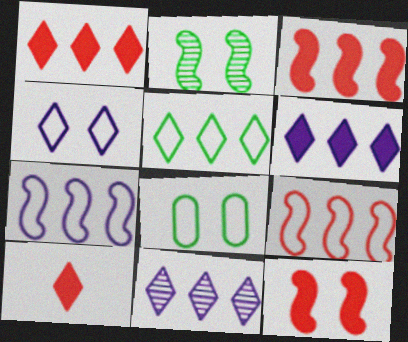[[1, 5, 11]]